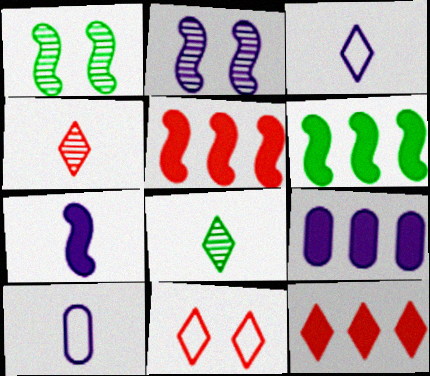[[1, 10, 12], 
[2, 3, 9], 
[4, 11, 12], 
[6, 9, 12]]